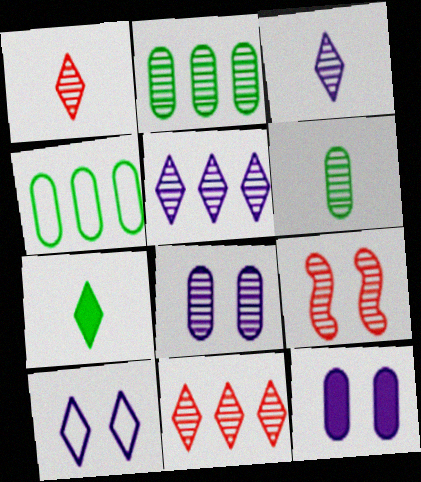[[2, 3, 9], 
[5, 6, 9], 
[7, 10, 11]]